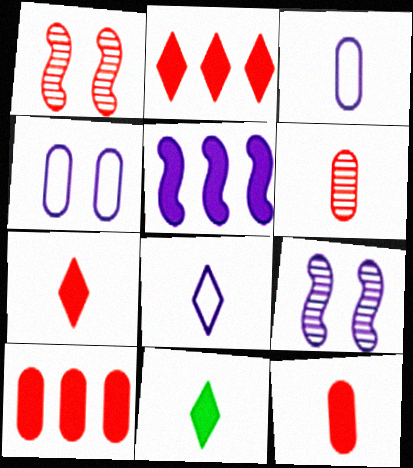[]